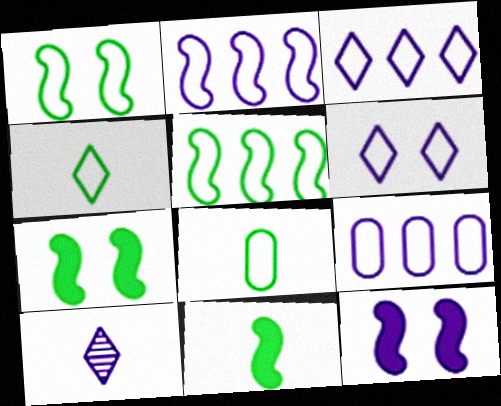[[2, 3, 9], 
[9, 10, 12]]